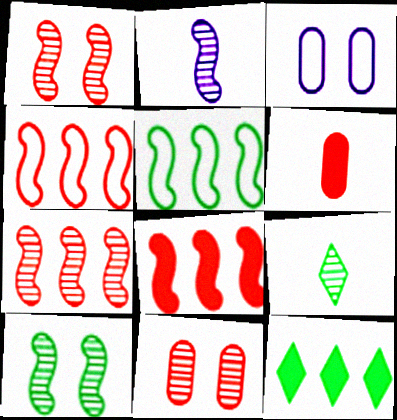[[2, 7, 10], 
[3, 8, 9], 
[4, 7, 8]]